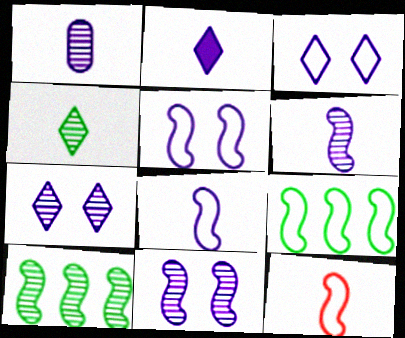[[1, 2, 8], 
[5, 9, 12]]